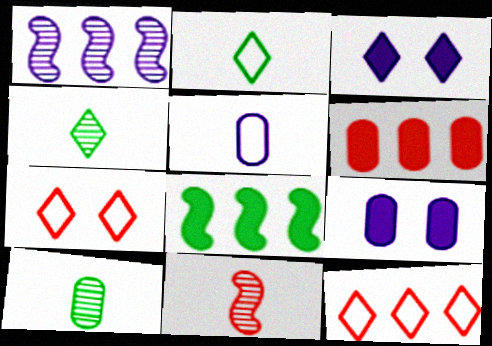[[1, 3, 5], 
[3, 4, 12], 
[6, 7, 11]]